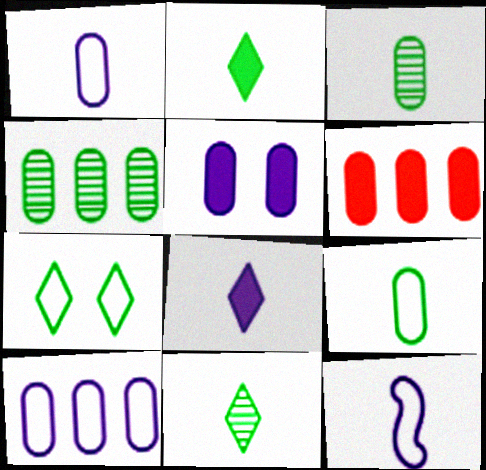[[4, 6, 10]]